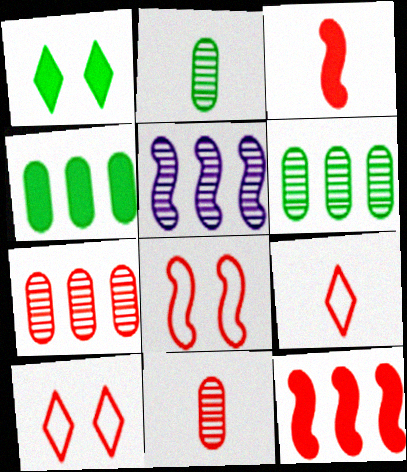[[3, 7, 10], 
[3, 9, 11], 
[10, 11, 12]]